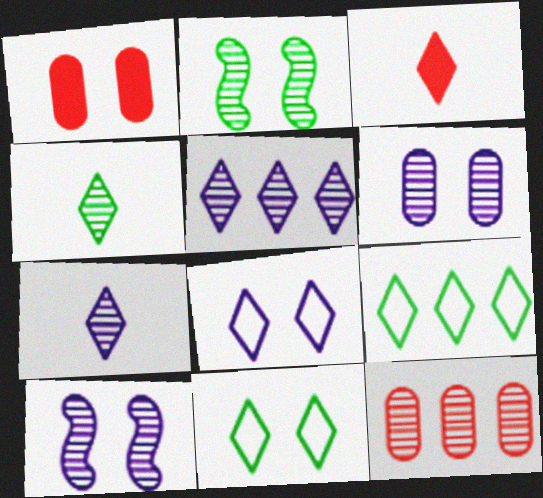[[1, 2, 8], 
[1, 10, 11], 
[2, 7, 12], 
[3, 5, 11], 
[4, 10, 12]]